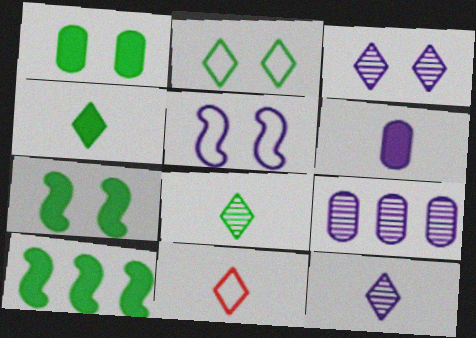[[1, 4, 10], 
[4, 11, 12], 
[7, 9, 11]]